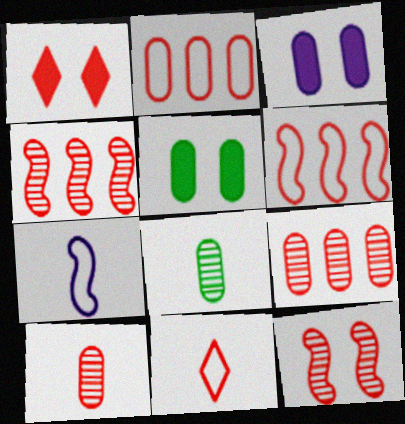[[1, 6, 10], 
[2, 3, 8]]